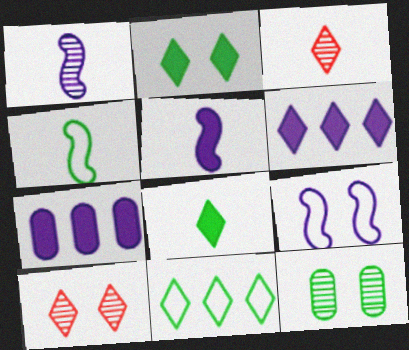[[4, 7, 10]]